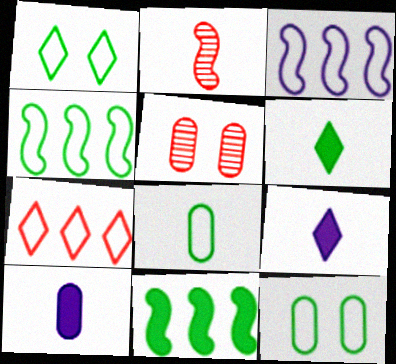[[1, 4, 8], 
[2, 8, 9], 
[3, 5, 6], 
[4, 5, 9]]